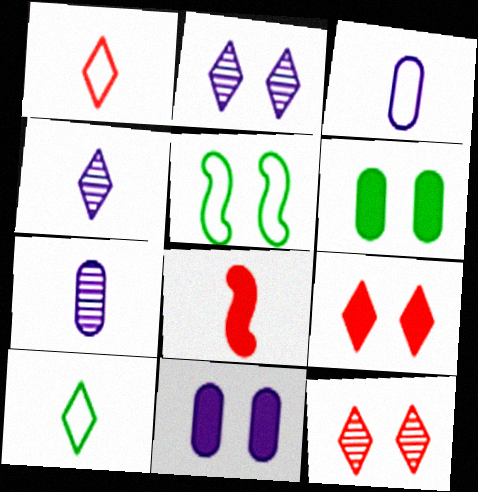[[5, 11, 12], 
[7, 8, 10]]